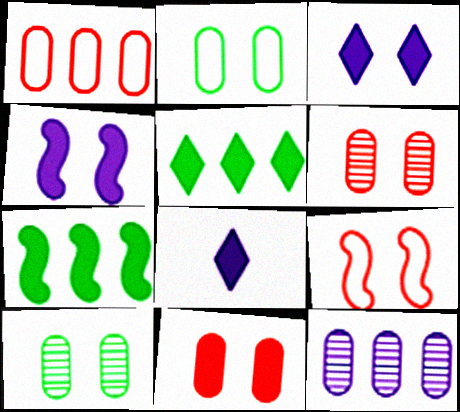[[3, 9, 10], 
[7, 8, 11]]